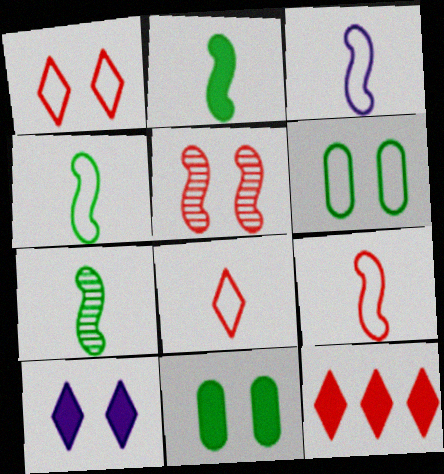[[2, 4, 7], 
[3, 4, 9], 
[5, 6, 10]]